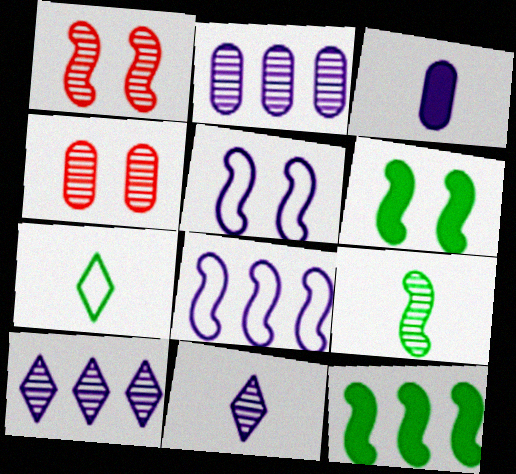[[1, 5, 6], 
[3, 5, 10], 
[4, 9, 10]]